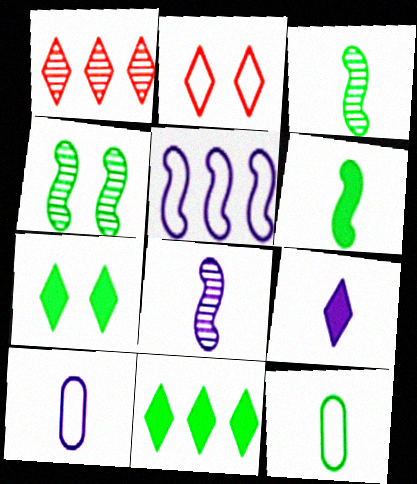[[2, 5, 12], 
[4, 11, 12], 
[8, 9, 10]]